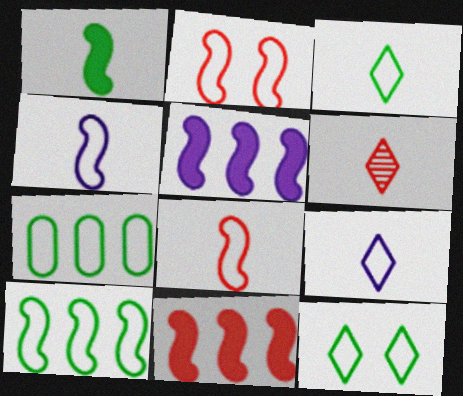[[2, 4, 10], 
[2, 7, 9]]